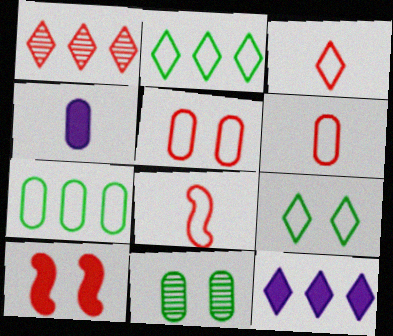[[1, 2, 12], 
[1, 6, 10], 
[3, 6, 8], 
[8, 11, 12]]